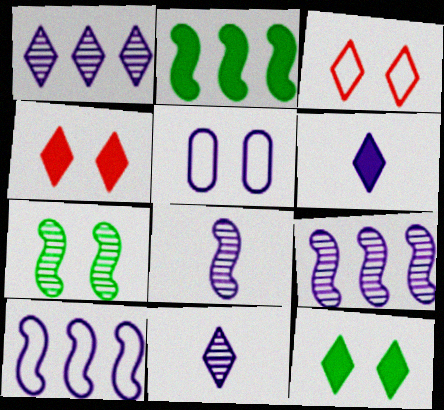[[4, 5, 7], 
[5, 6, 9]]